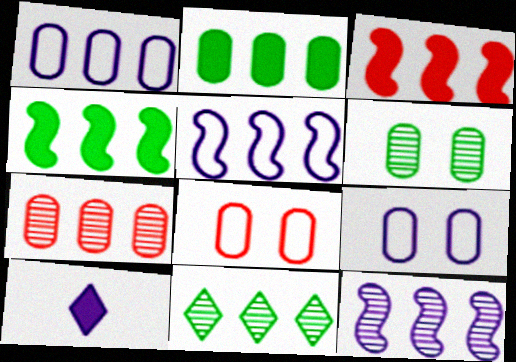[[1, 2, 7], 
[1, 3, 11], 
[7, 11, 12], 
[9, 10, 12]]